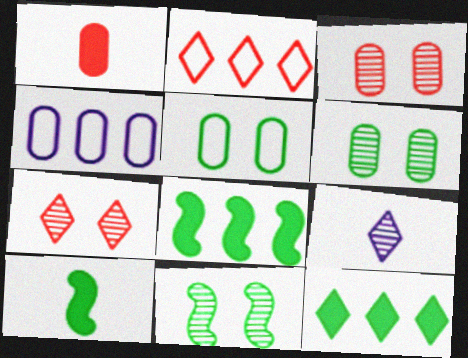[[1, 4, 6], 
[4, 7, 10]]